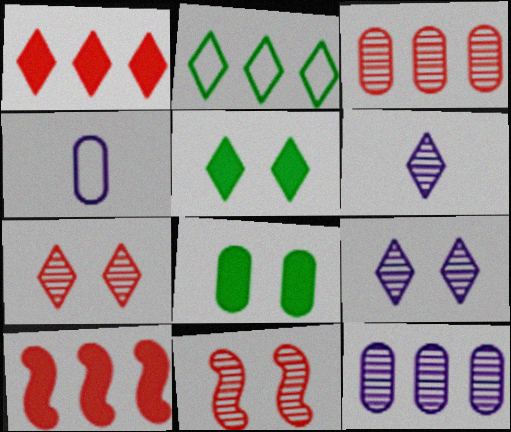[[2, 10, 12], 
[3, 4, 8]]